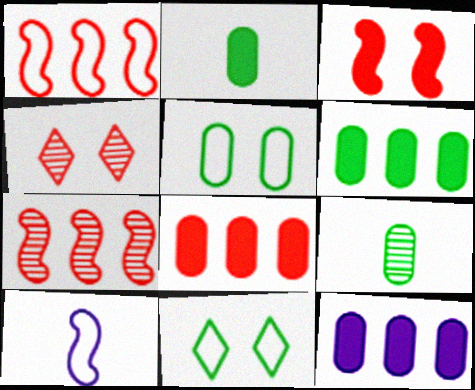[[4, 6, 10], 
[5, 6, 9], 
[6, 8, 12]]